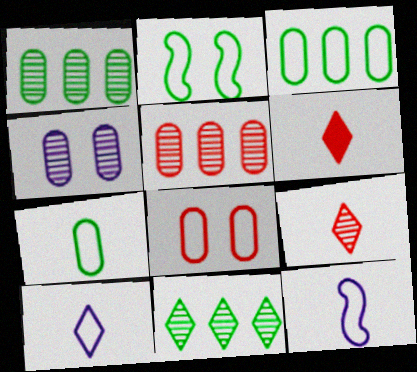[]